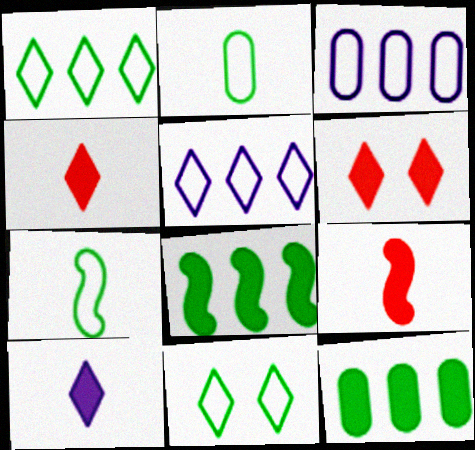[]